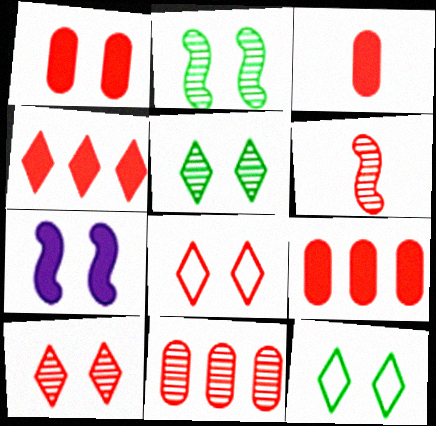[[1, 3, 9], 
[6, 8, 9], 
[6, 10, 11]]